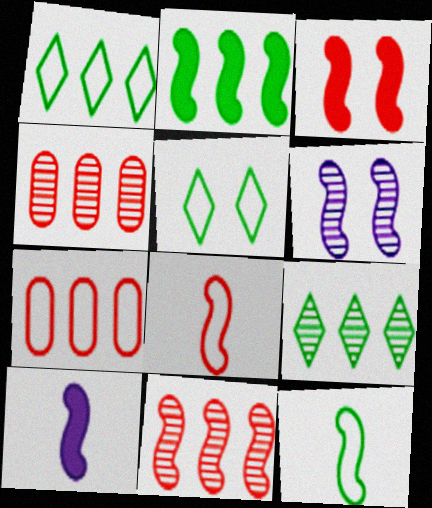[[2, 3, 10], 
[2, 6, 8], 
[3, 8, 11], 
[4, 5, 10]]